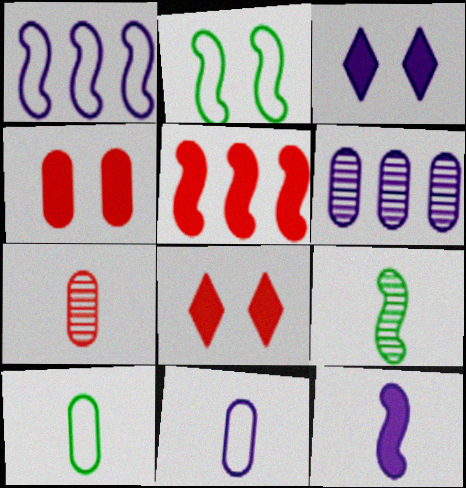[[4, 6, 10]]